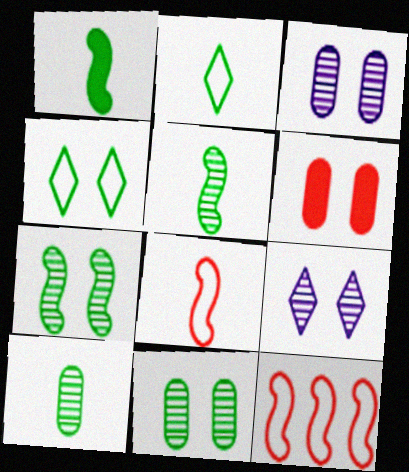[[1, 2, 10]]